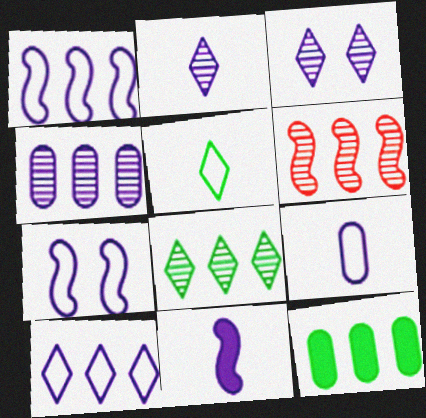[[2, 9, 11], 
[4, 6, 8], 
[6, 10, 12], 
[7, 9, 10]]